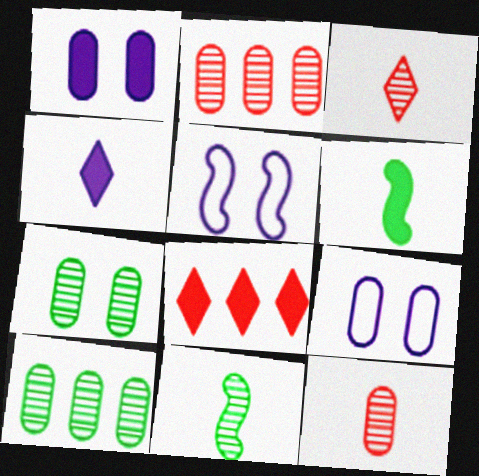[[1, 6, 8], 
[8, 9, 11]]